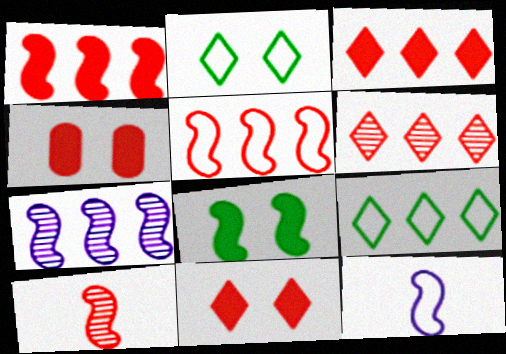[]